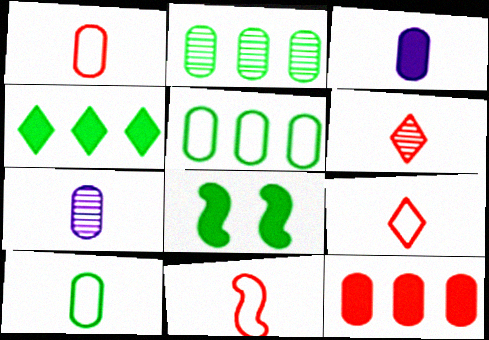[[1, 9, 11]]